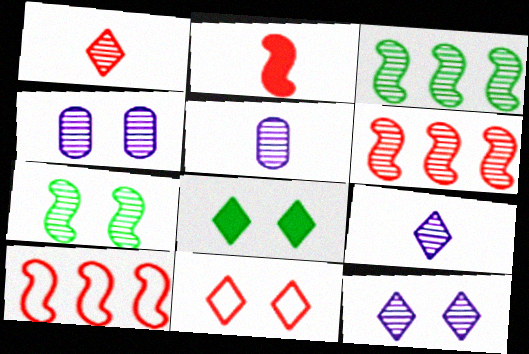[[1, 3, 4], 
[5, 8, 10], 
[8, 11, 12]]